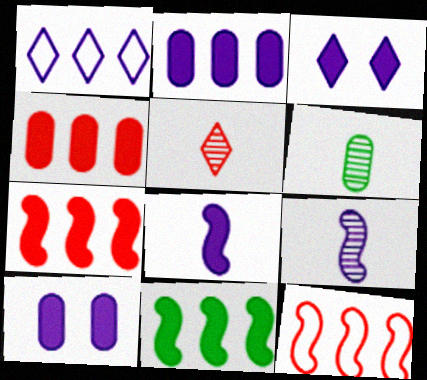[[1, 9, 10], 
[2, 3, 8], 
[3, 6, 12], 
[5, 6, 9]]